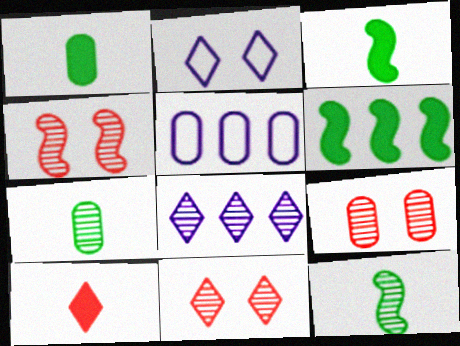[[1, 5, 9], 
[3, 5, 11], 
[4, 7, 8], 
[4, 9, 11], 
[8, 9, 12]]